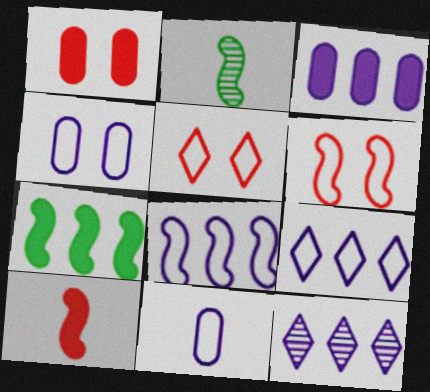[[1, 2, 9], 
[2, 3, 5], 
[3, 8, 12]]